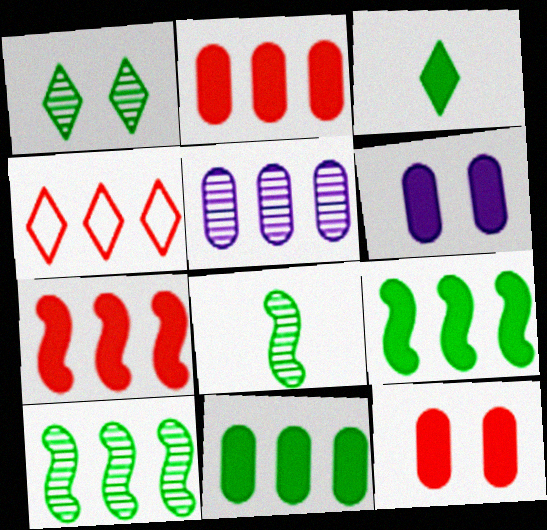[[3, 6, 7], 
[4, 5, 9], 
[4, 6, 8]]